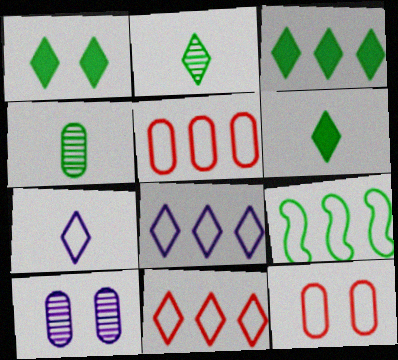[[1, 3, 6], 
[1, 4, 9], 
[5, 8, 9], 
[7, 9, 12]]